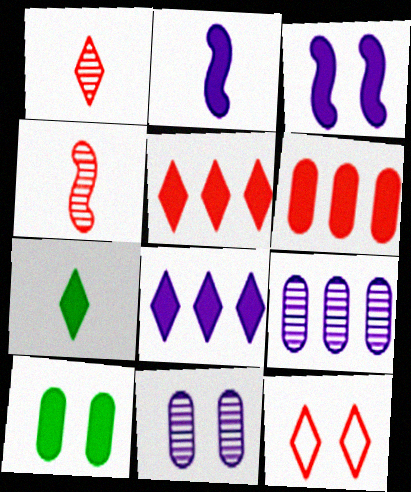[[1, 5, 12], 
[2, 5, 10], 
[3, 6, 7], 
[4, 6, 12]]